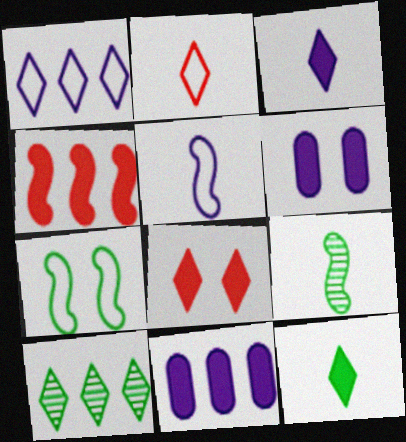[[4, 6, 12]]